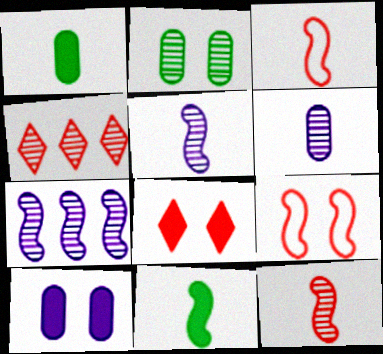[[2, 4, 5], 
[3, 5, 11], 
[7, 9, 11]]